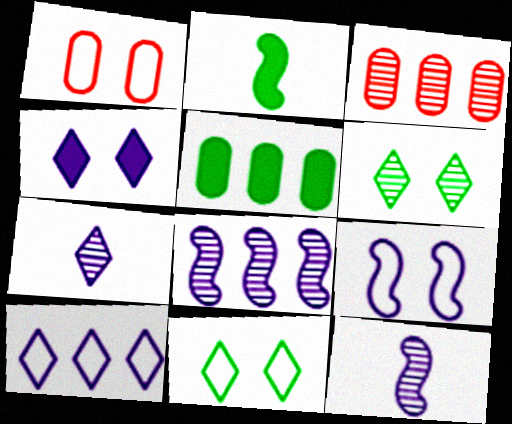[[1, 9, 11], 
[3, 6, 12], 
[4, 7, 10]]